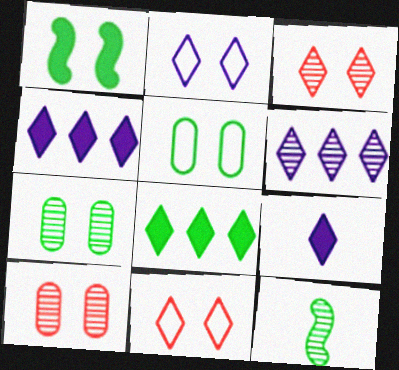[[1, 2, 10], 
[2, 6, 9], 
[5, 8, 12], 
[6, 10, 12]]